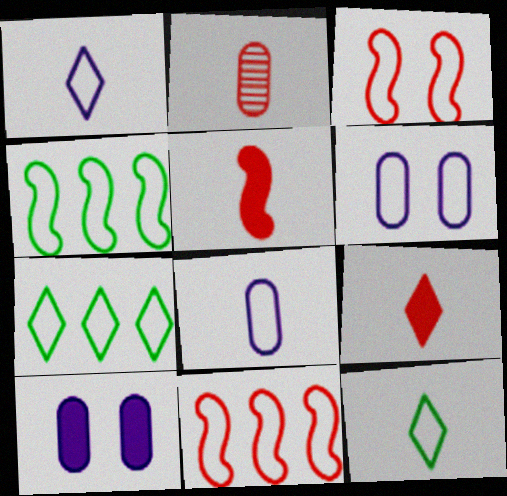[[3, 7, 8], 
[6, 11, 12]]